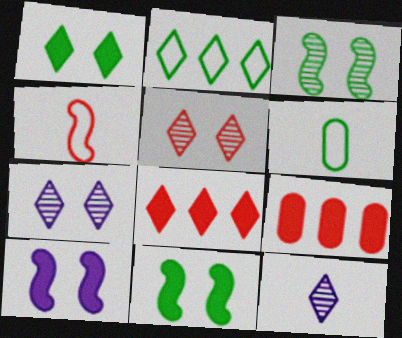[[4, 5, 9]]